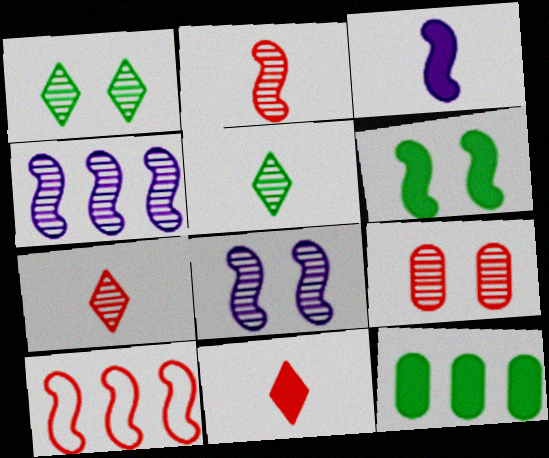[[1, 8, 9], 
[4, 5, 9], 
[9, 10, 11]]